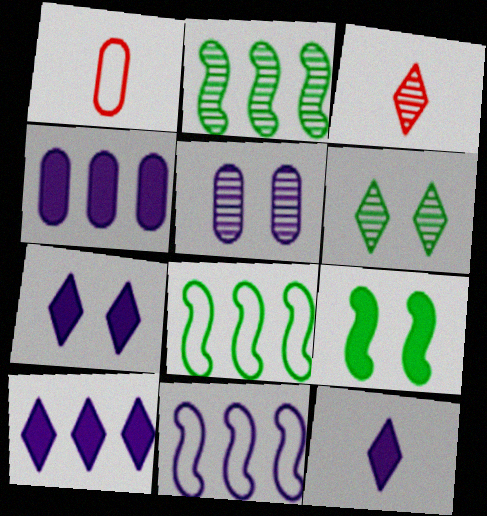[[1, 2, 7], 
[2, 3, 5], 
[5, 11, 12], 
[7, 10, 12]]